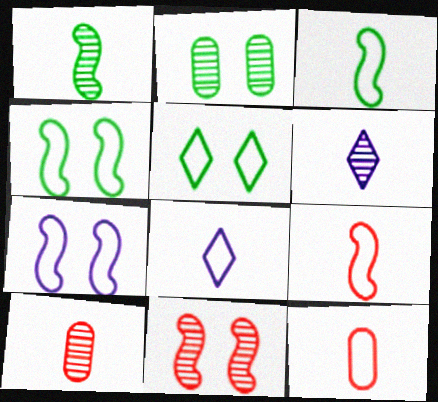[[1, 6, 10], 
[3, 8, 12]]